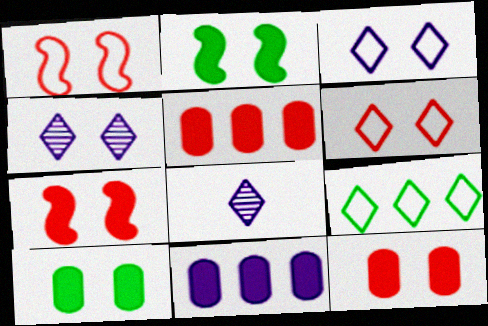[[1, 4, 10]]